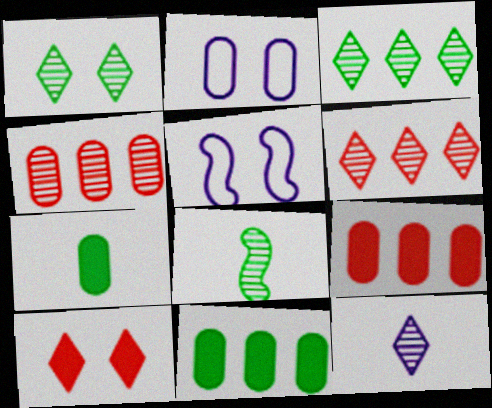[[1, 6, 12], 
[2, 4, 7], 
[5, 6, 7]]